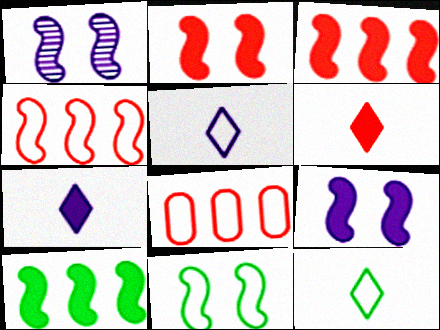[[1, 2, 11], 
[5, 8, 11]]